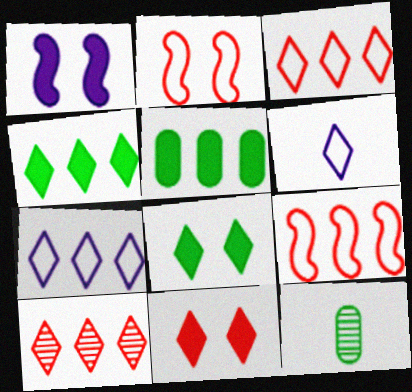[[1, 3, 12], 
[4, 7, 10], 
[6, 8, 10]]